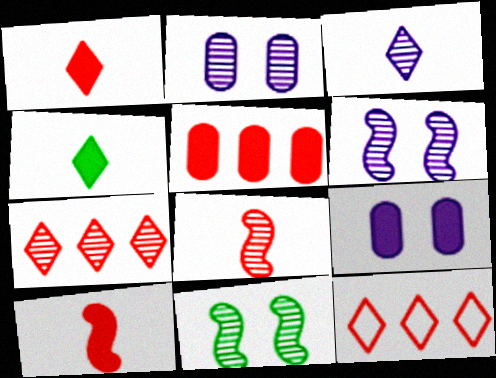[]